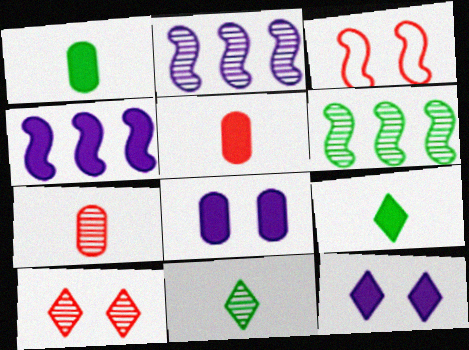[]